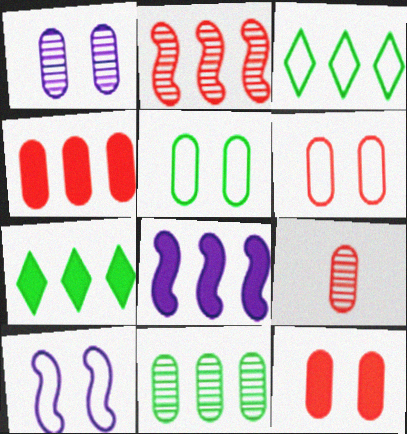[[1, 5, 12], 
[1, 9, 11], 
[4, 6, 9], 
[4, 7, 8], 
[7, 9, 10]]